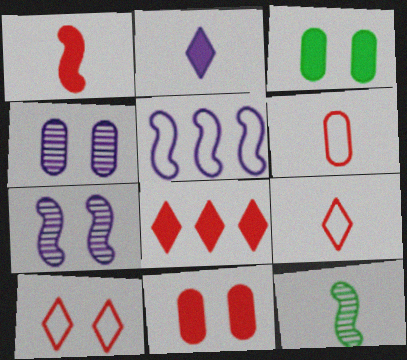[[1, 8, 11], 
[2, 4, 5], 
[2, 6, 12], 
[3, 7, 10]]